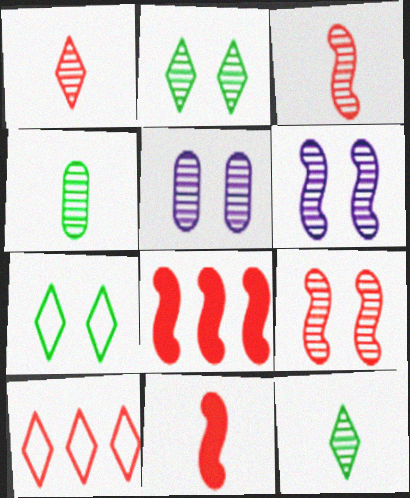[[2, 5, 9]]